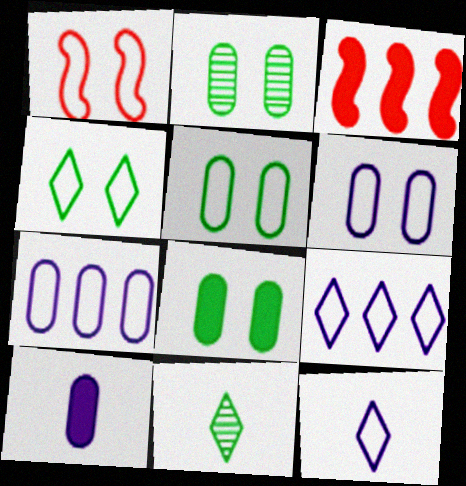[[1, 4, 6], 
[2, 3, 12], 
[2, 5, 8], 
[3, 6, 11]]